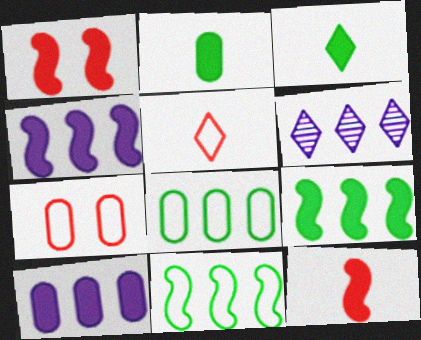[[1, 3, 10]]